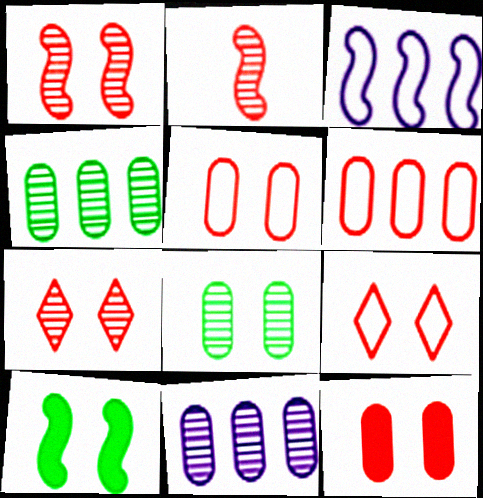[[1, 9, 12], 
[2, 3, 10]]